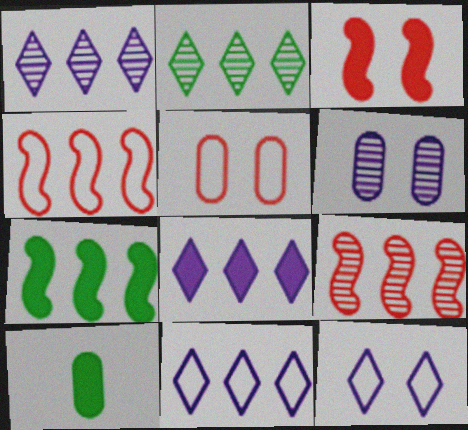[[1, 8, 11], 
[3, 8, 10], 
[9, 10, 12]]